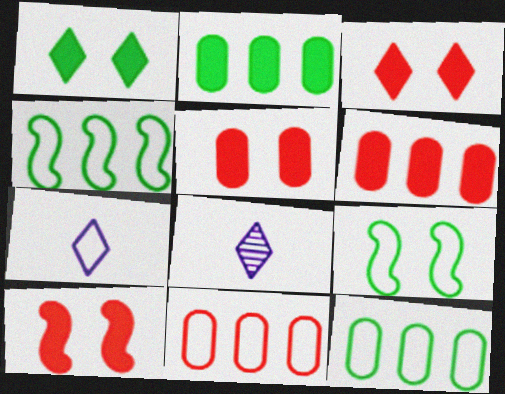[[3, 5, 10], 
[4, 5, 8], 
[6, 8, 9], 
[7, 9, 11], 
[8, 10, 12]]